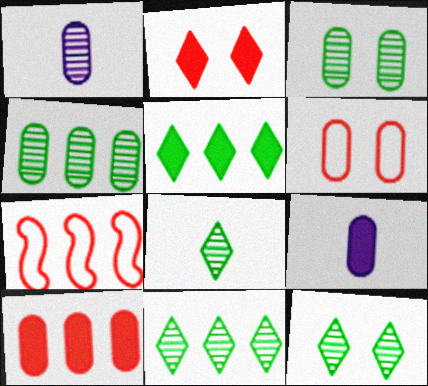[[4, 6, 9], 
[7, 9, 12], 
[8, 11, 12]]